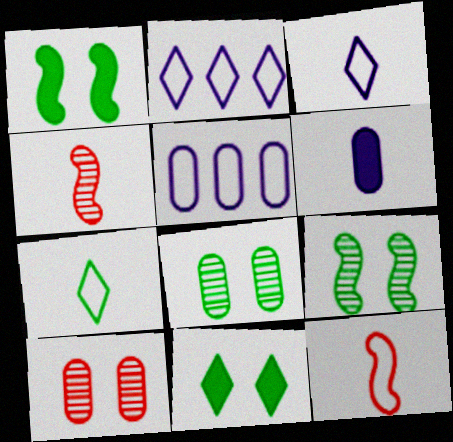[[4, 5, 11], 
[4, 6, 7]]